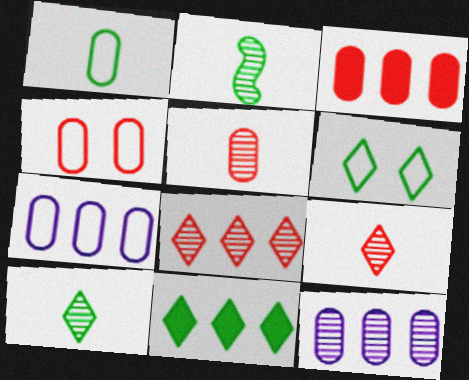[[1, 4, 7], 
[3, 4, 5], 
[6, 10, 11]]